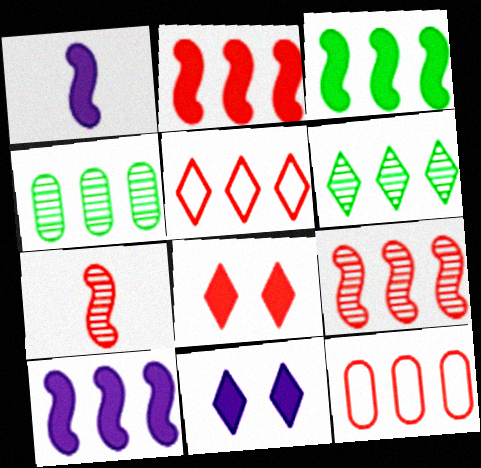[[2, 3, 10], 
[4, 5, 10], 
[6, 10, 12], 
[7, 8, 12]]